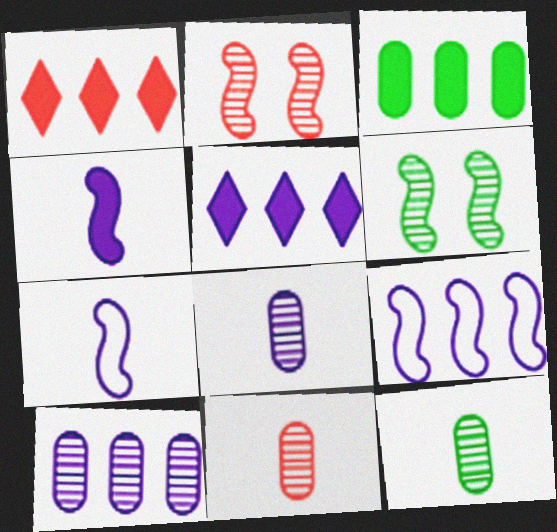[[5, 9, 10], 
[8, 11, 12]]